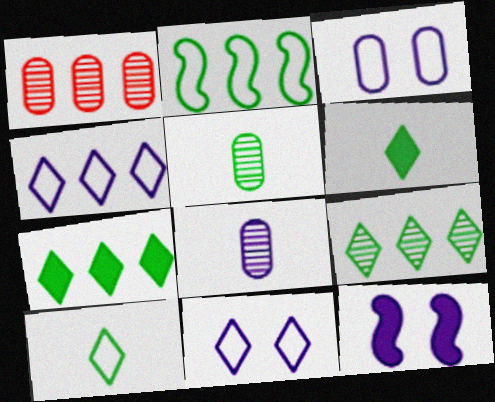[[1, 10, 12], 
[4, 8, 12]]